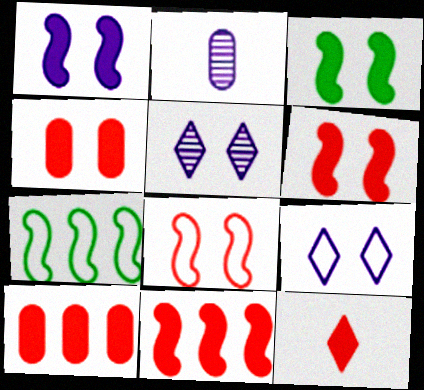[[1, 3, 6], 
[4, 11, 12], 
[6, 10, 12]]